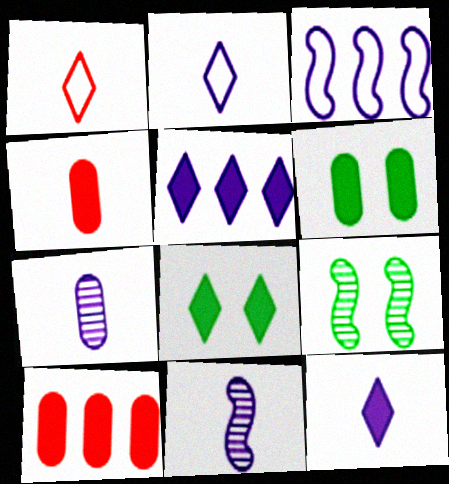[[2, 9, 10]]